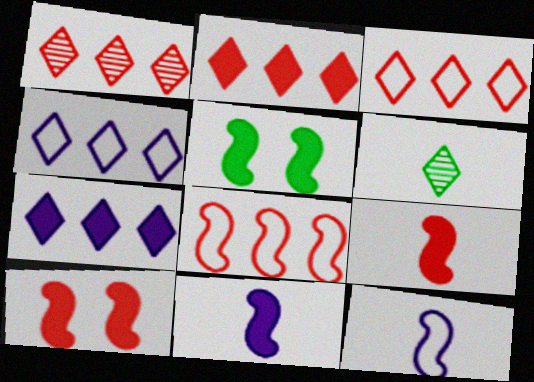[[1, 2, 3]]